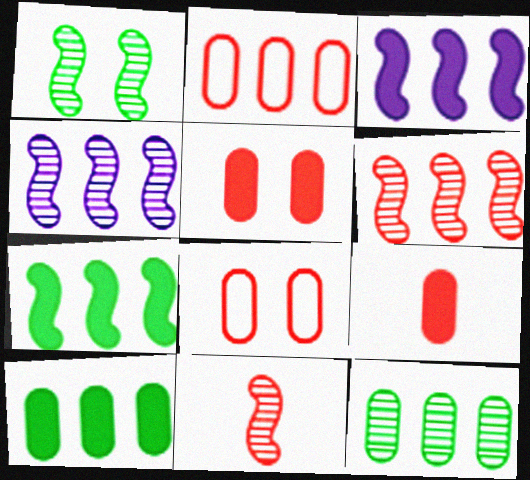[[1, 4, 11]]